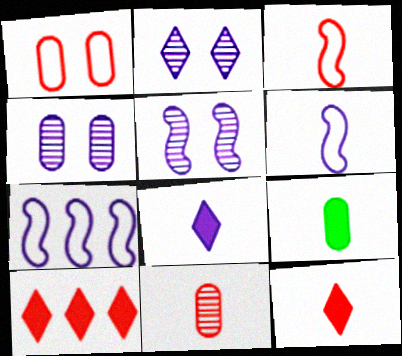[[2, 4, 5], 
[3, 11, 12], 
[4, 7, 8]]